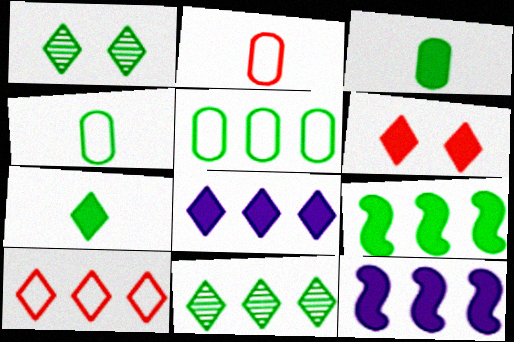[[1, 2, 12], 
[1, 4, 9], 
[3, 6, 12], 
[5, 9, 11], 
[6, 7, 8], 
[8, 10, 11]]